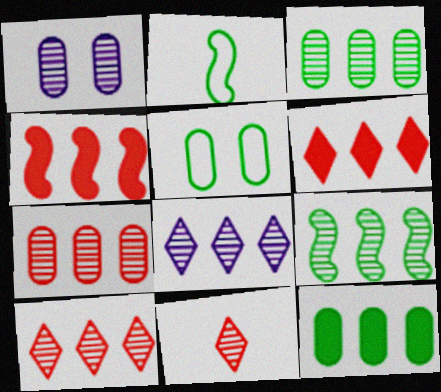[[1, 2, 6], 
[1, 9, 11], 
[7, 8, 9]]